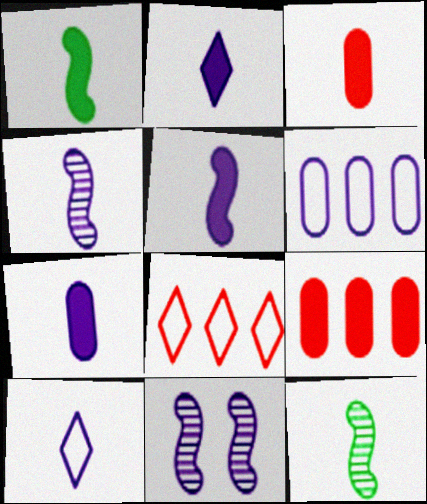[[1, 2, 3], 
[2, 5, 7], 
[2, 6, 11], 
[3, 10, 12], 
[4, 7, 10]]